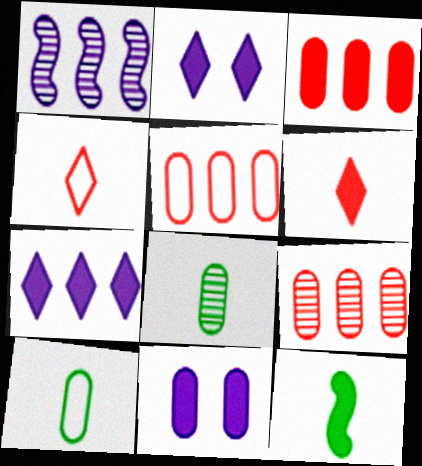[[2, 3, 12], 
[3, 5, 9], 
[5, 8, 11], 
[9, 10, 11]]